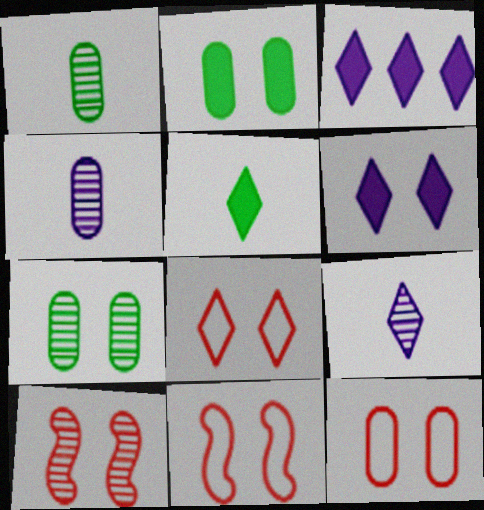[[1, 3, 11], 
[6, 7, 11], 
[8, 11, 12]]